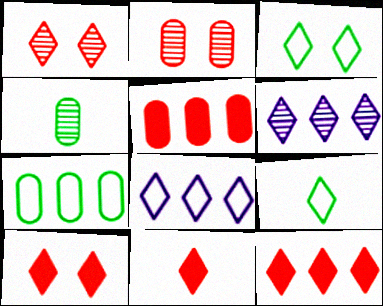[[3, 6, 11], 
[6, 9, 10], 
[10, 11, 12]]